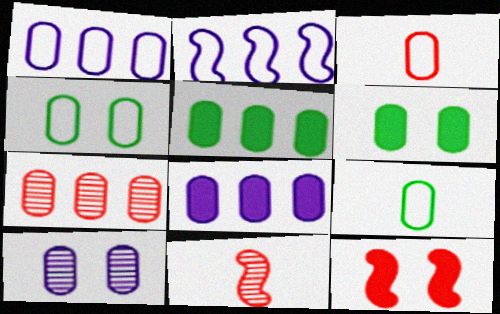[[1, 3, 4], 
[1, 5, 7], 
[3, 5, 10]]